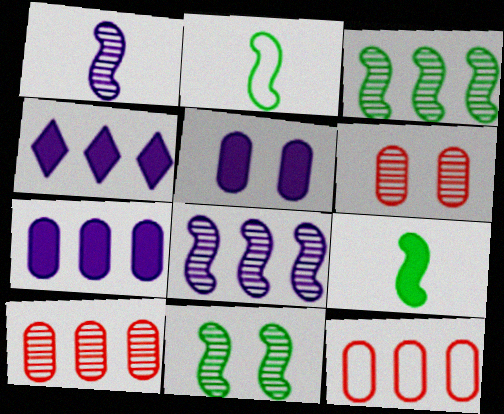[[2, 4, 6], 
[3, 4, 12]]